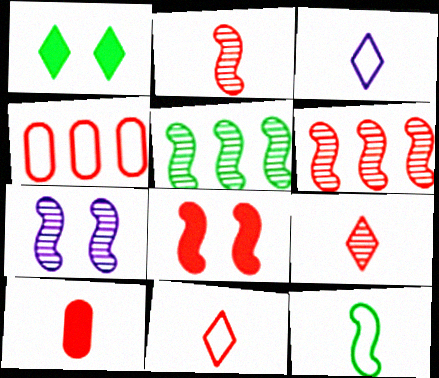[[2, 5, 7], 
[2, 10, 11], 
[4, 8, 9]]